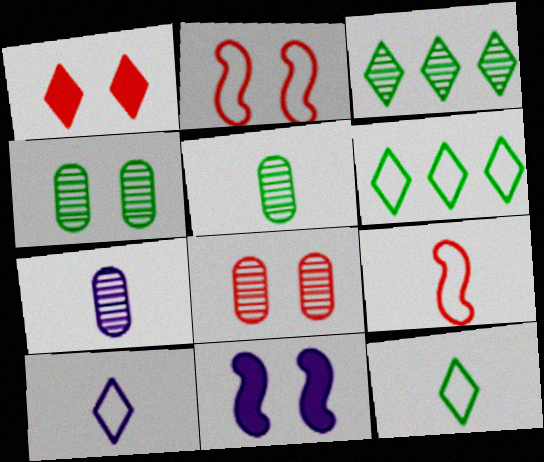[[1, 2, 8], 
[1, 3, 10]]